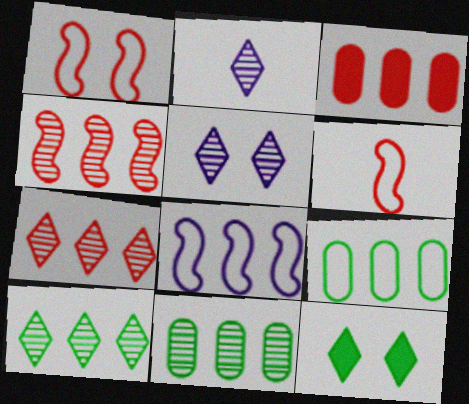[[3, 8, 10]]